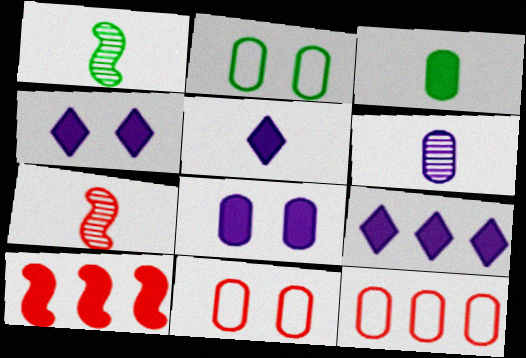[[1, 4, 12], 
[1, 9, 11], 
[2, 7, 9], 
[3, 4, 10], 
[4, 5, 9]]